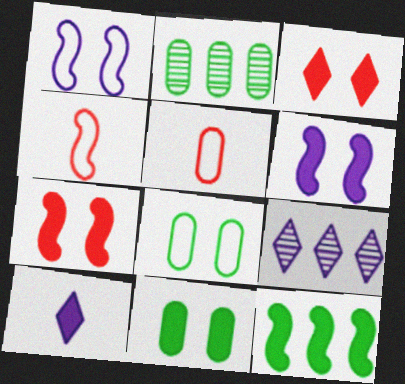[[3, 6, 11], 
[4, 9, 11]]